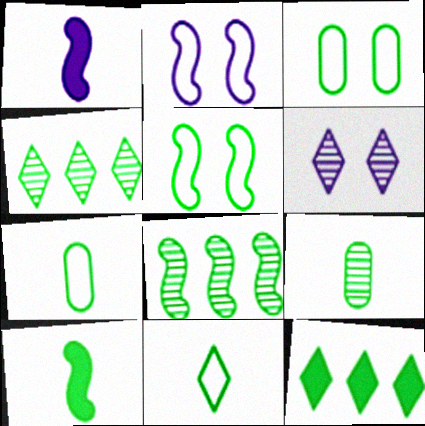[[3, 4, 10], 
[5, 8, 10], 
[5, 9, 12], 
[9, 10, 11]]